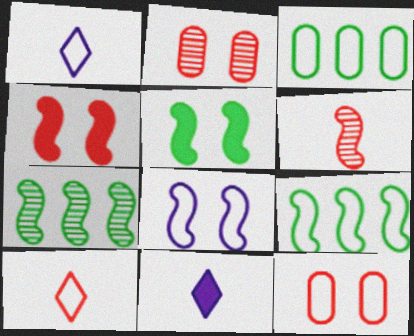[[1, 9, 12], 
[2, 9, 11], 
[3, 8, 10], 
[7, 11, 12]]